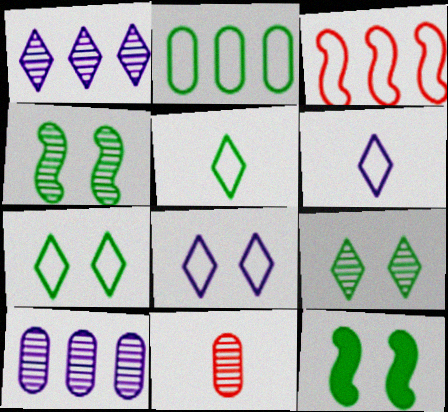[[1, 4, 11]]